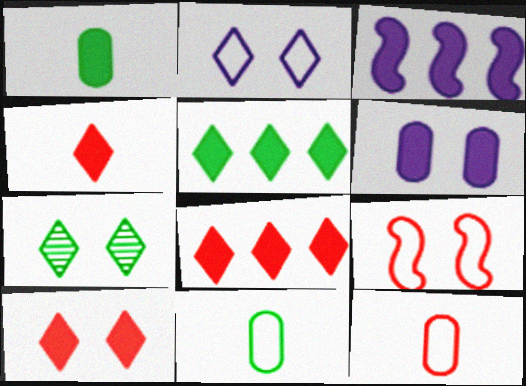[[1, 3, 10], 
[2, 7, 10], 
[3, 7, 12], 
[4, 8, 10], 
[6, 7, 9]]